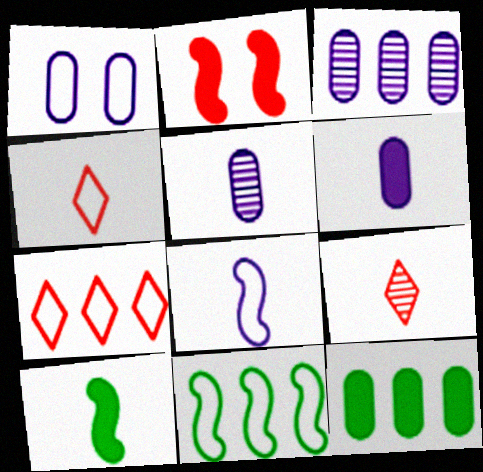[[1, 3, 6], 
[1, 4, 11], 
[4, 5, 10]]